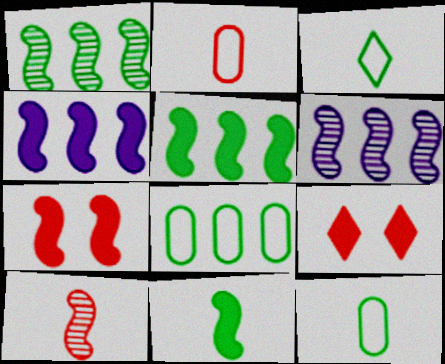[[4, 7, 11], 
[6, 9, 12]]